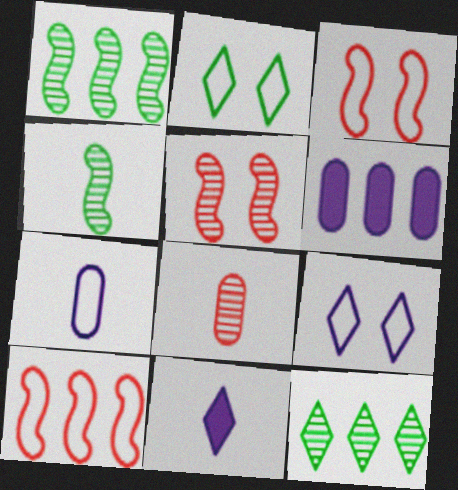[[2, 7, 10], 
[6, 10, 12]]